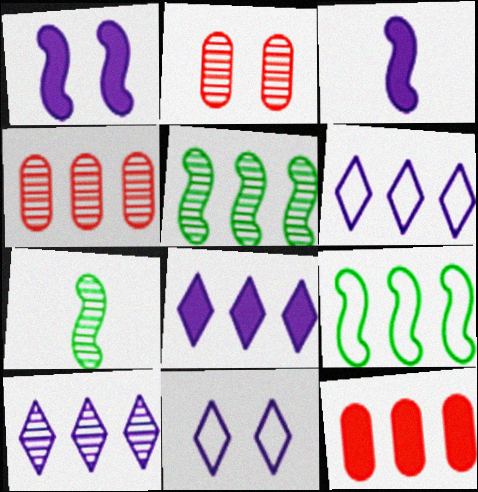[[2, 7, 10], 
[4, 5, 10], 
[4, 8, 9], 
[5, 6, 12], 
[6, 8, 10], 
[7, 11, 12], 
[9, 10, 12]]